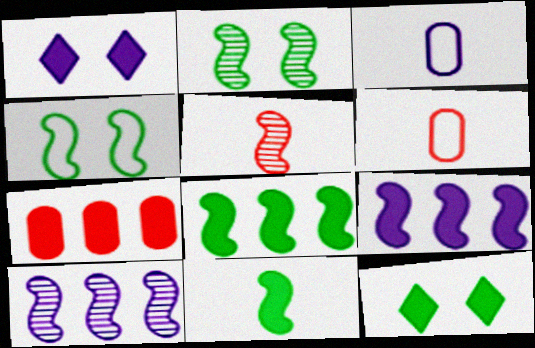[[1, 3, 10], 
[1, 7, 11], 
[2, 5, 10], 
[4, 5, 9], 
[6, 10, 12]]